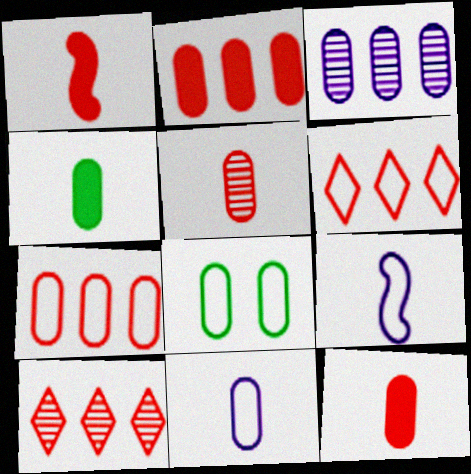[[3, 8, 12], 
[4, 5, 11], 
[6, 8, 9], 
[7, 8, 11]]